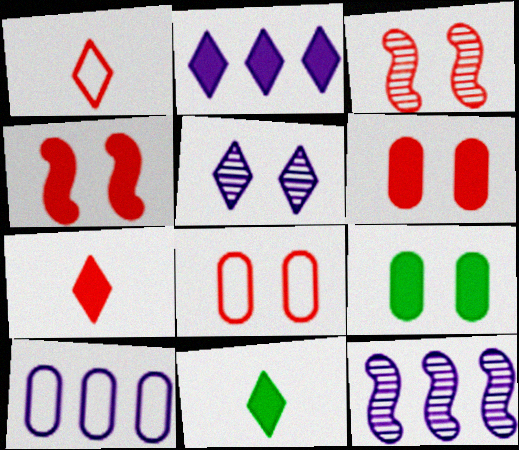[[1, 9, 12], 
[2, 10, 12], 
[3, 10, 11], 
[8, 11, 12]]